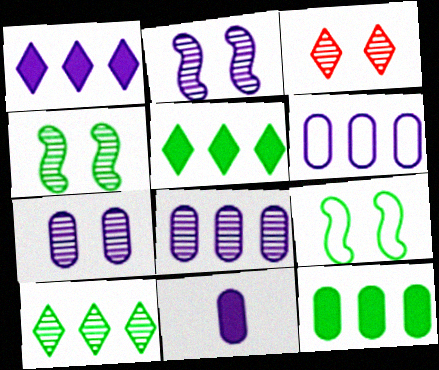[[3, 4, 7], 
[6, 7, 11]]